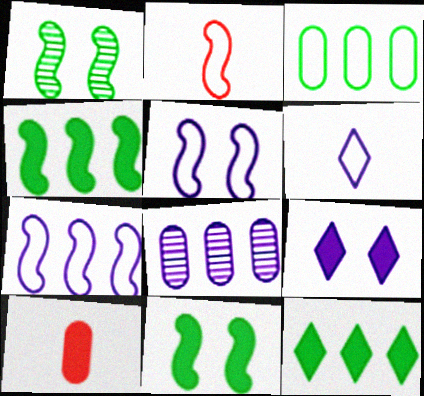[[4, 9, 10]]